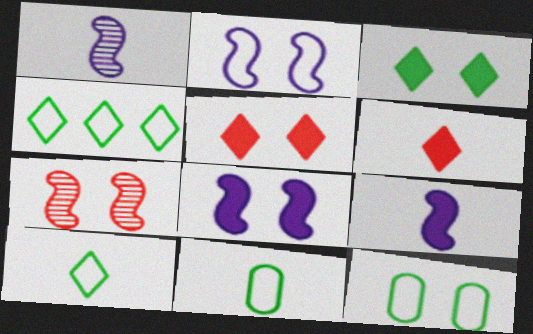[[1, 6, 11]]